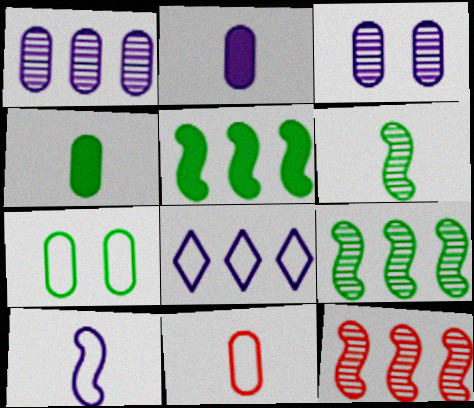[]